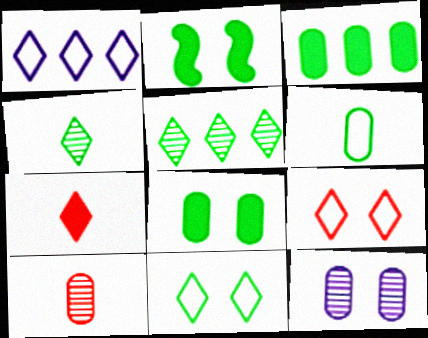[[1, 2, 10], 
[2, 5, 6], 
[2, 9, 12]]